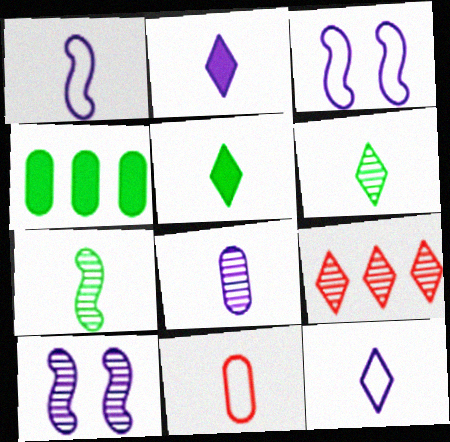[[1, 2, 8], 
[2, 7, 11]]